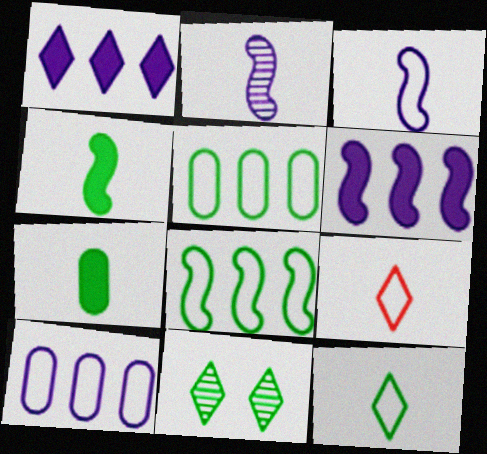[[1, 9, 11], 
[2, 7, 9], 
[4, 5, 11], 
[7, 8, 11]]